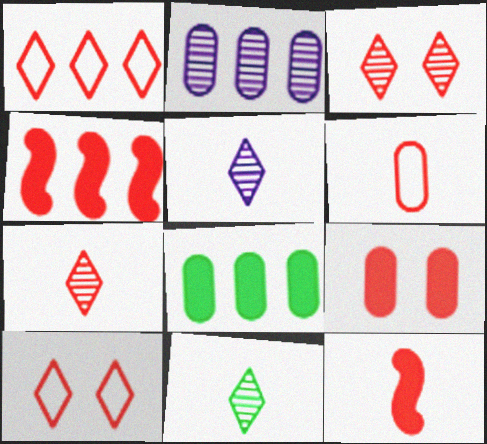[[3, 4, 6], 
[5, 7, 11], 
[6, 7, 12]]